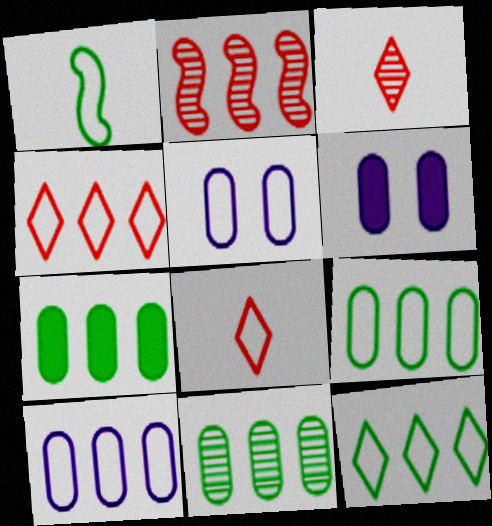[[1, 4, 5], 
[7, 9, 11]]